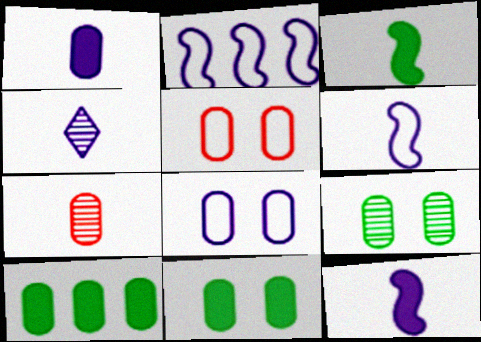[[1, 4, 6], 
[7, 8, 10]]